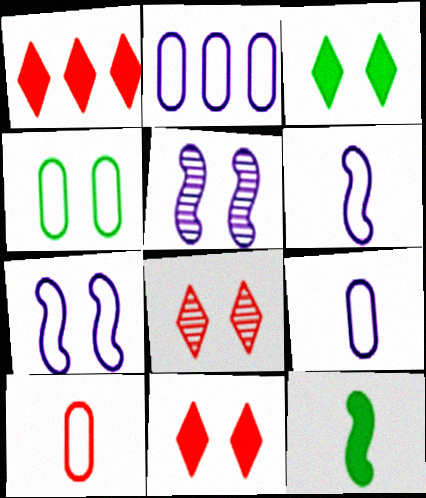[[2, 4, 10], 
[2, 8, 12], 
[4, 5, 11]]